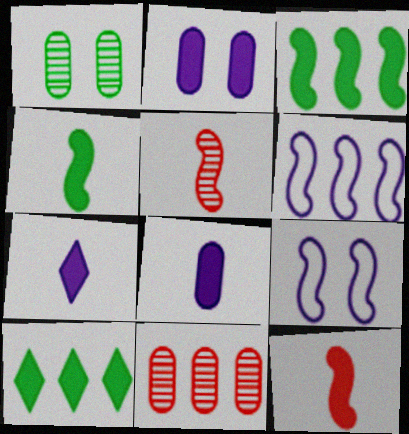[[2, 10, 12], 
[3, 5, 9], 
[6, 10, 11]]